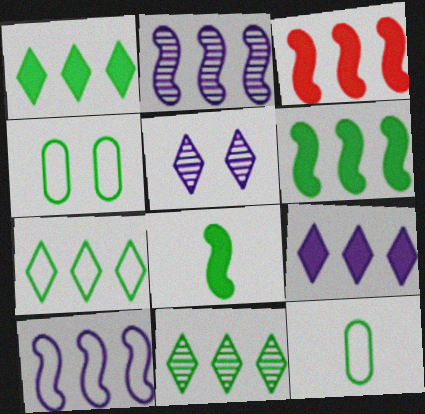[[1, 7, 11], 
[3, 5, 12], 
[4, 8, 11]]